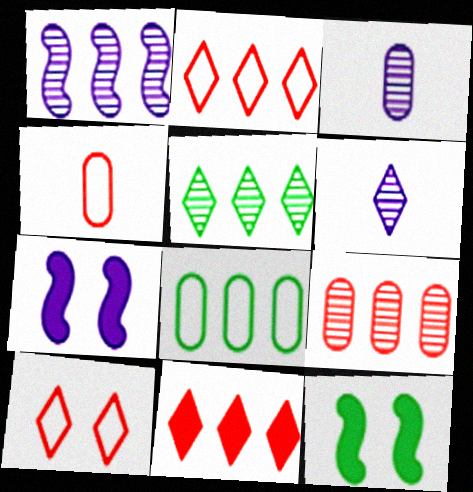[[1, 5, 9], 
[1, 8, 11], 
[2, 3, 12], 
[4, 5, 7]]